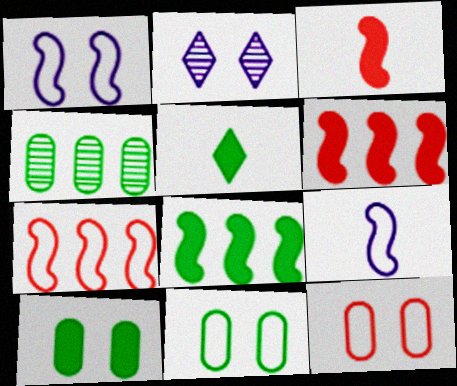[[5, 8, 10]]